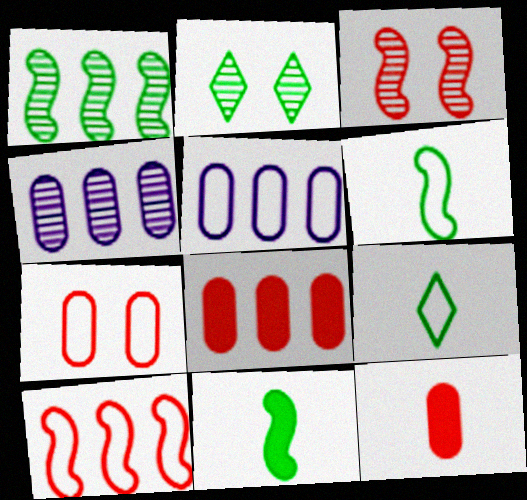[]